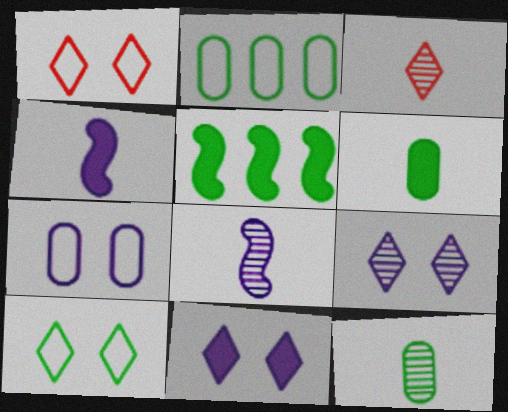[[3, 5, 7], 
[3, 8, 12], 
[5, 10, 12]]